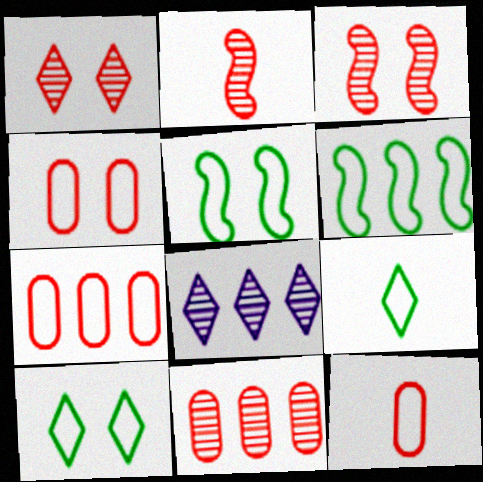[[1, 2, 11], 
[4, 7, 12]]